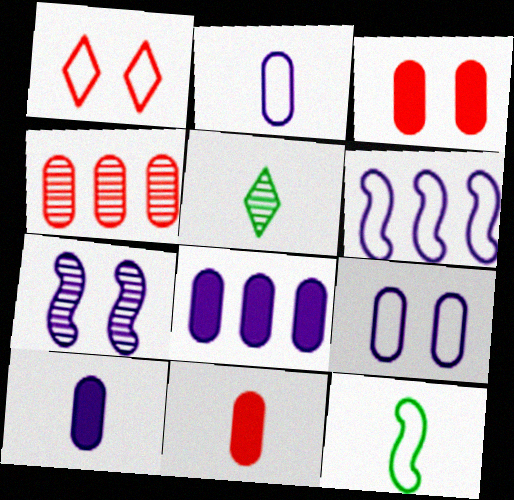[[3, 5, 6], 
[4, 5, 7]]